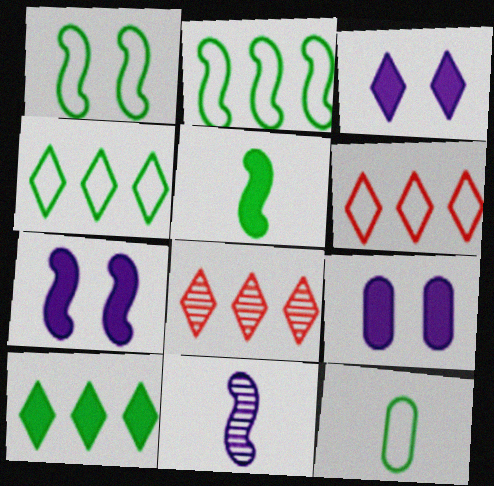[[1, 4, 12], 
[3, 7, 9], 
[7, 8, 12]]